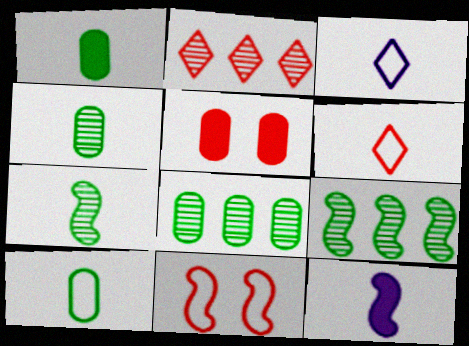[[1, 4, 10], 
[3, 5, 9], 
[4, 6, 12], 
[9, 11, 12]]